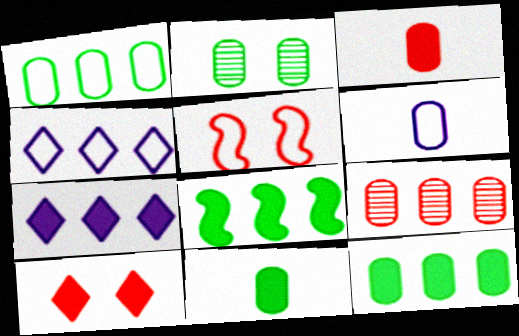[[1, 2, 11], 
[4, 8, 9]]